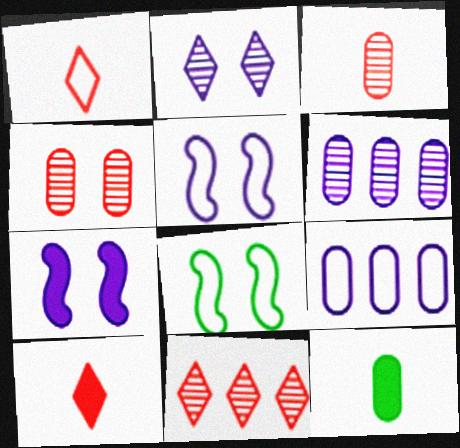[[1, 8, 9], 
[4, 9, 12], 
[5, 11, 12], 
[6, 8, 10]]